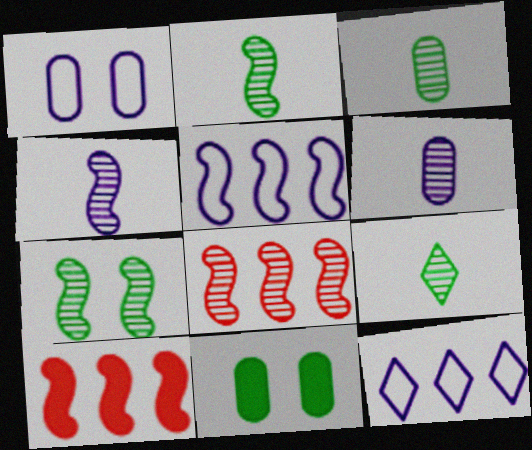[[1, 9, 10], 
[2, 3, 9], 
[4, 7, 8]]